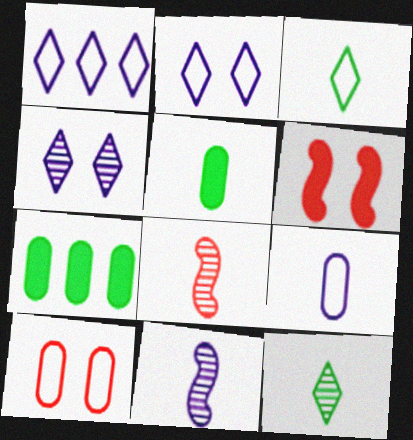[[2, 7, 8]]